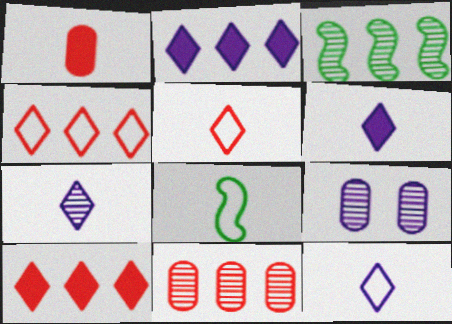[[1, 7, 8], 
[6, 7, 12], 
[8, 9, 10]]